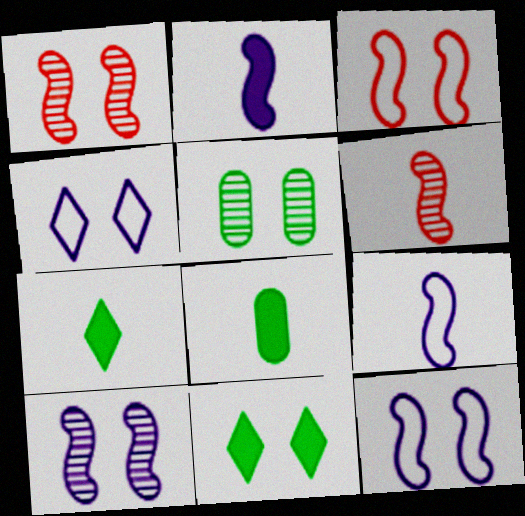[]